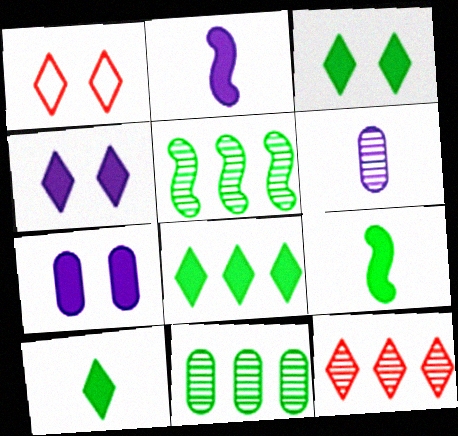[[1, 2, 11], 
[3, 8, 10]]